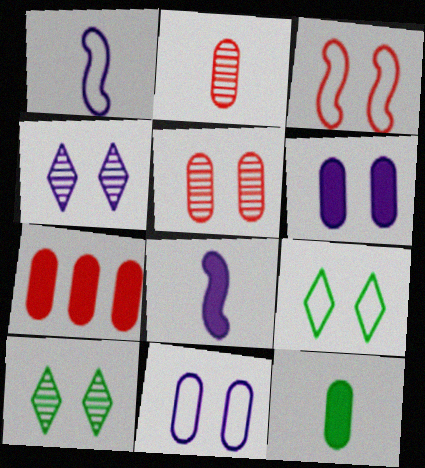[[1, 7, 10], 
[3, 6, 10], 
[3, 9, 11], 
[6, 7, 12]]